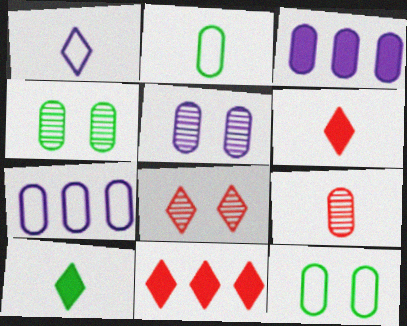[[3, 9, 12]]